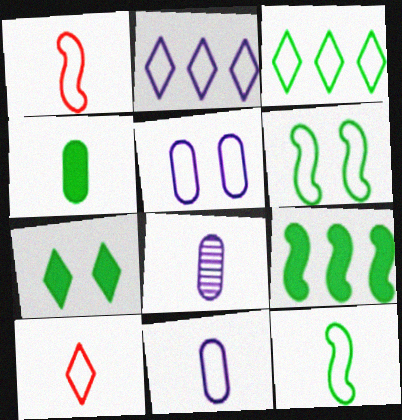[[1, 3, 5], 
[4, 7, 9], 
[10, 11, 12]]